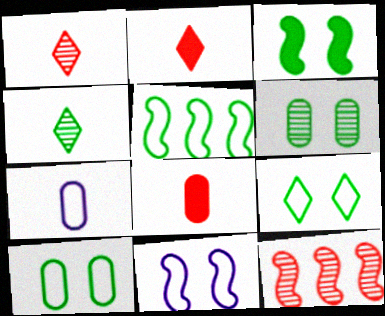[[3, 6, 9]]